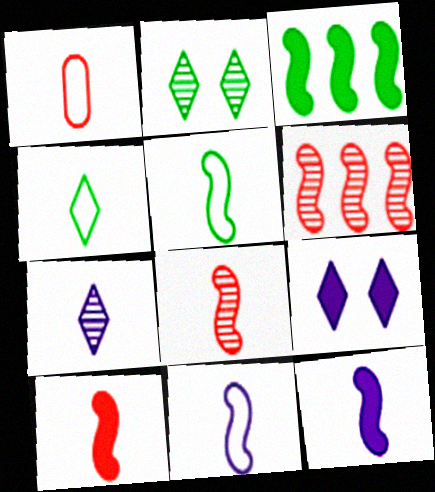[[1, 4, 11], 
[5, 8, 12]]